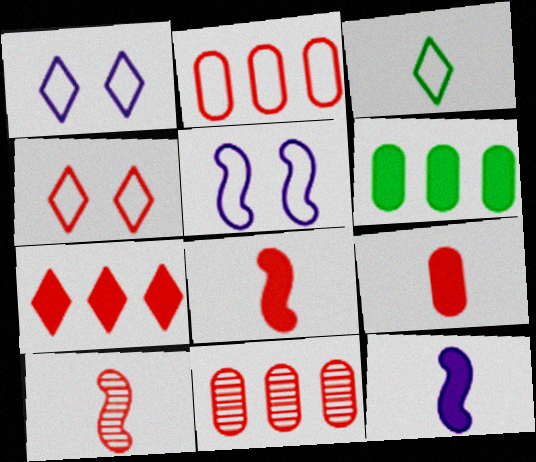[[1, 6, 10], 
[2, 3, 5], 
[4, 8, 11]]